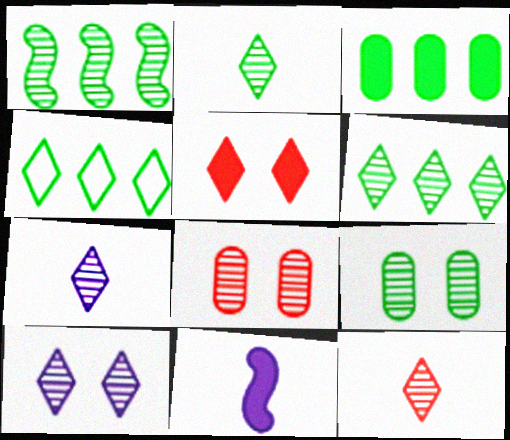[[1, 2, 9], 
[1, 3, 4], 
[1, 7, 8], 
[2, 7, 12], 
[3, 5, 11], 
[4, 5, 7], 
[4, 8, 11], 
[6, 10, 12]]